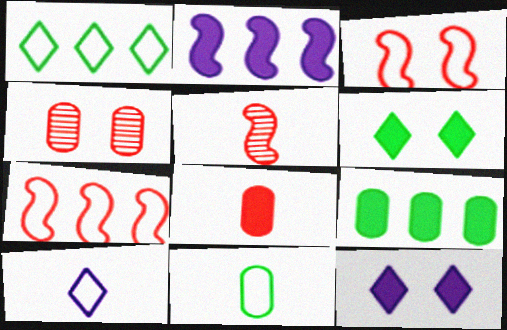[[2, 6, 8]]